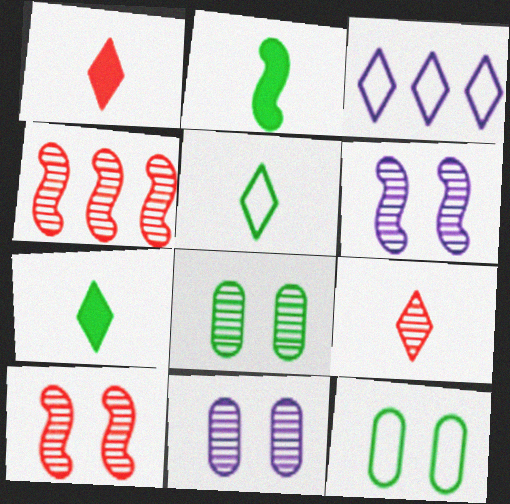[]